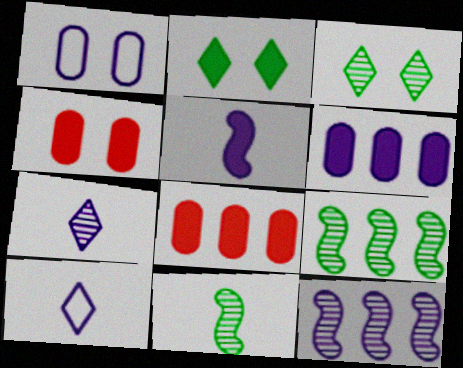[[2, 5, 8], 
[4, 9, 10]]